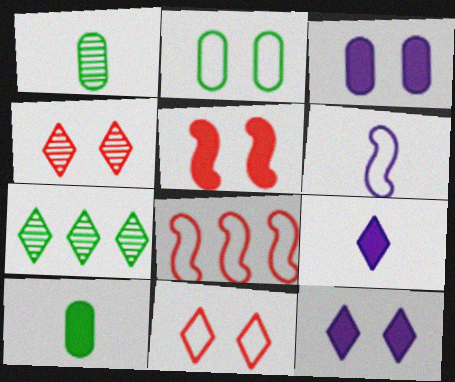[[1, 8, 12], 
[7, 9, 11]]